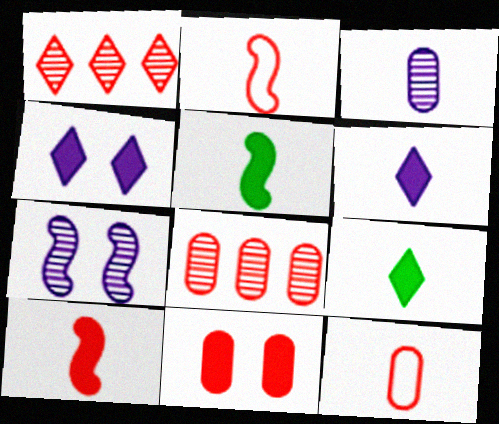[[1, 2, 11], 
[2, 3, 9], 
[8, 11, 12]]